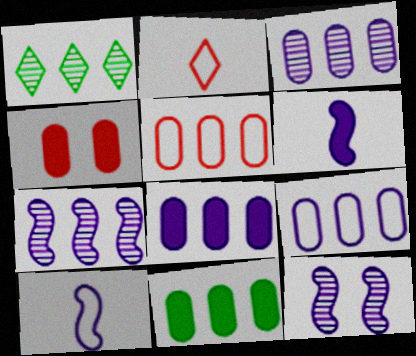[[1, 4, 10], 
[2, 11, 12], 
[3, 5, 11], 
[3, 8, 9]]